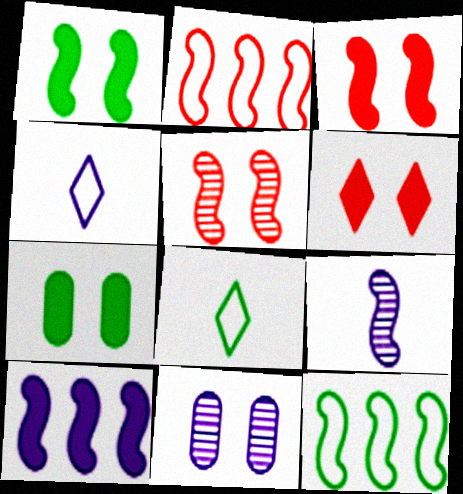[[1, 2, 9], 
[3, 9, 12], 
[4, 10, 11]]